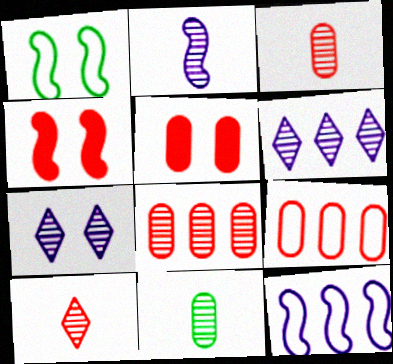[[1, 5, 7], 
[2, 10, 11], 
[3, 5, 9], 
[4, 9, 10]]